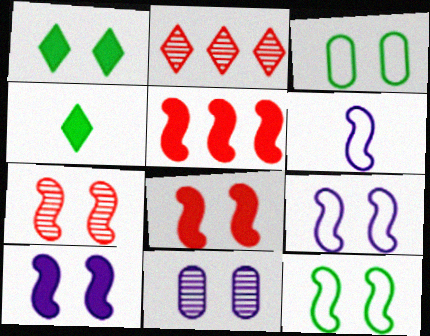[[7, 10, 12]]